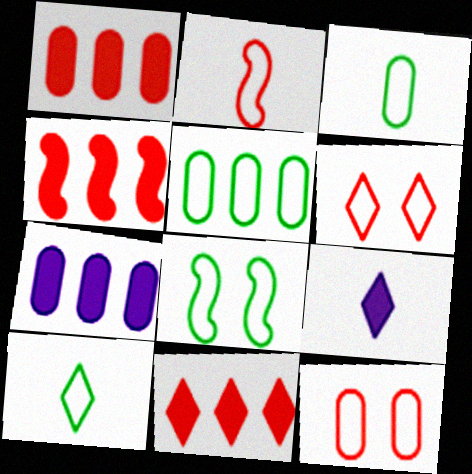[[1, 4, 11], 
[5, 8, 10]]